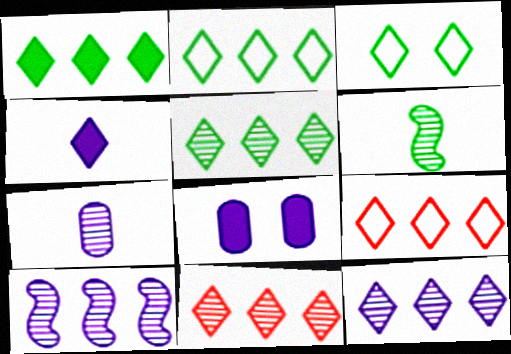[[1, 2, 5], 
[1, 9, 12], 
[3, 4, 11], 
[5, 11, 12], 
[6, 8, 9]]